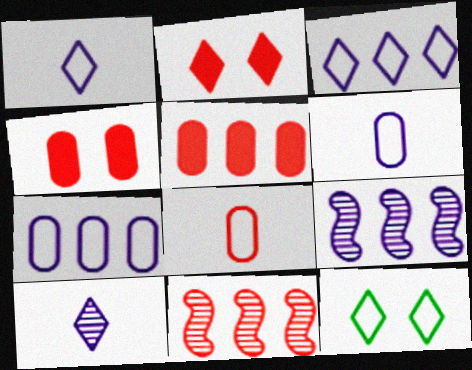[[2, 8, 11]]